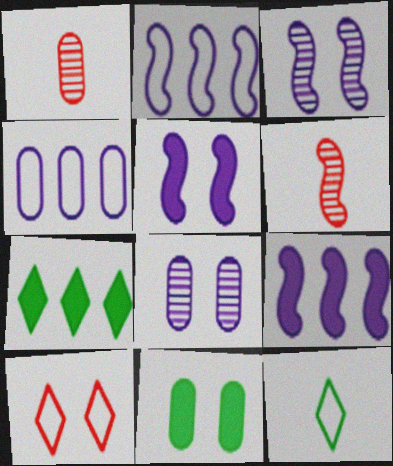[[1, 4, 11], 
[3, 10, 11]]